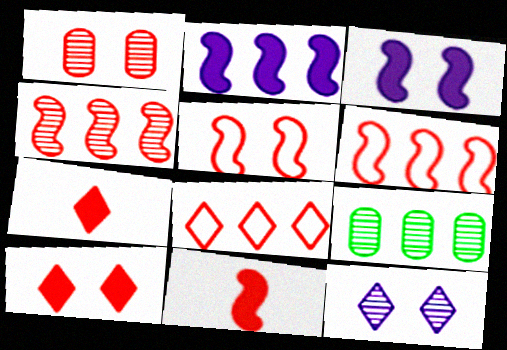[[1, 5, 10], 
[1, 6, 7], 
[1, 8, 11], 
[2, 8, 9], 
[4, 5, 11]]